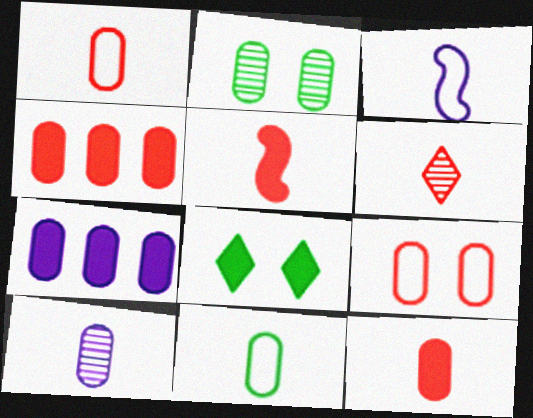[[1, 2, 7], 
[1, 5, 6], 
[5, 7, 8], 
[10, 11, 12]]